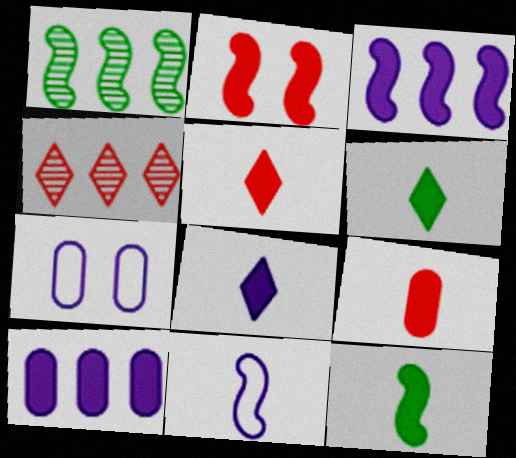[[1, 2, 11], 
[1, 5, 7], 
[2, 3, 12], 
[2, 6, 10], 
[4, 7, 12], 
[5, 6, 8], 
[8, 9, 12]]